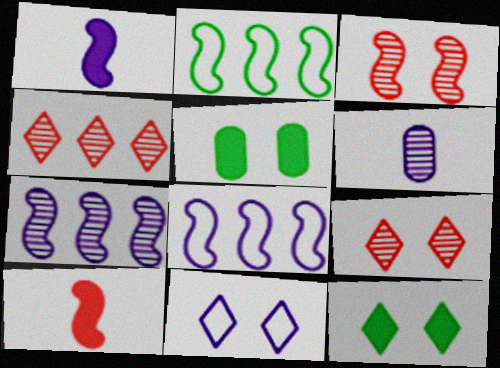[[1, 2, 3], 
[3, 5, 11], 
[9, 11, 12]]